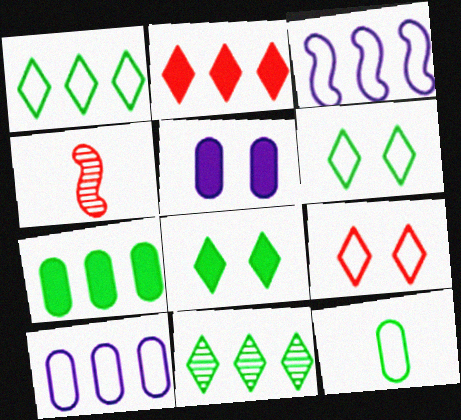[[1, 4, 5], 
[3, 9, 12], 
[4, 8, 10]]